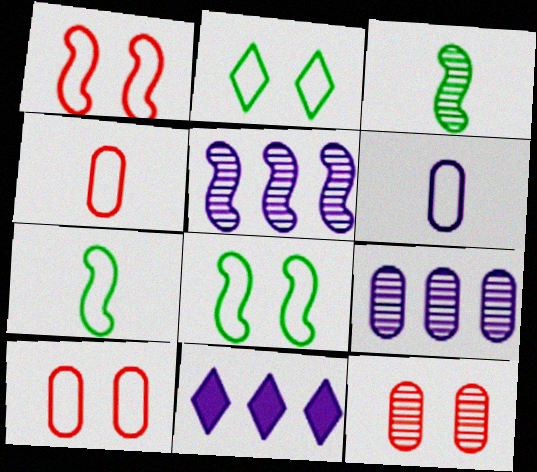[[3, 10, 11], 
[7, 11, 12]]